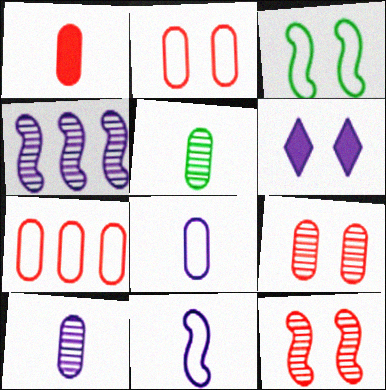[[1, 5, 8], 
[1, 7, 9], 
[3, 6, 9], 
[4, 6, 8]]